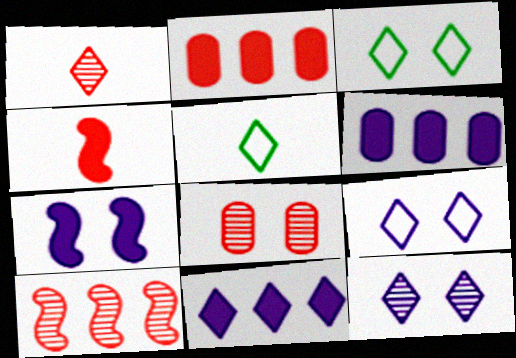[[1, 3, 11], 
[1, 8, 10], 
[3, 7, 8]]